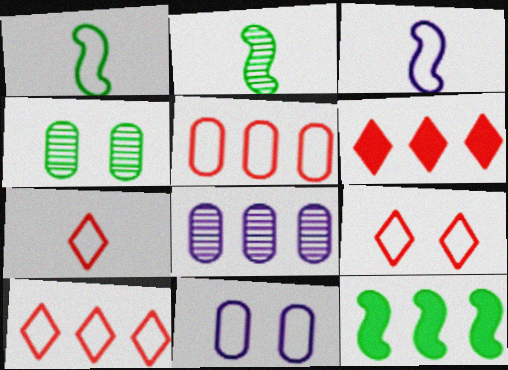[[1, 10, 11], 
[2, 6, 11], 
[3, 4, 6], 
[7, 9, 10], 
[8, 10, 12]]